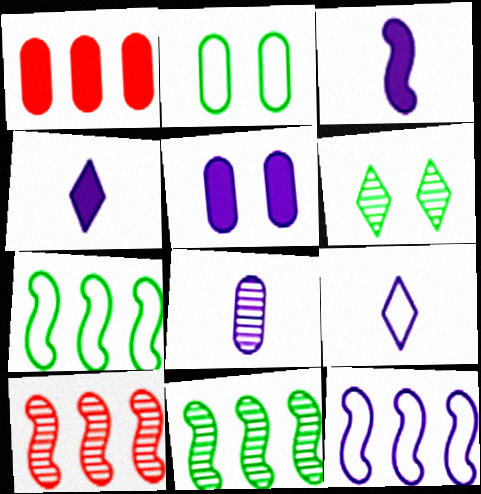[[1, 2, 8], 
[2, 4, 10], 
[3, 8, 9], 
[6, 8, 10]]